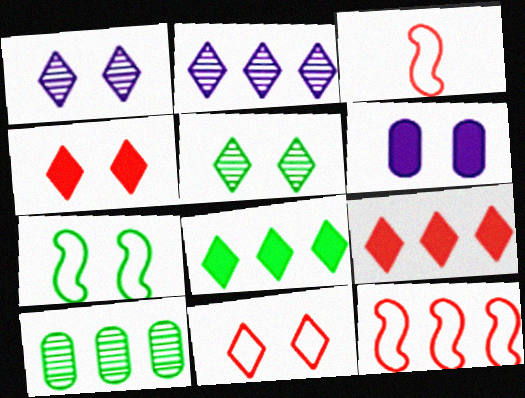[]